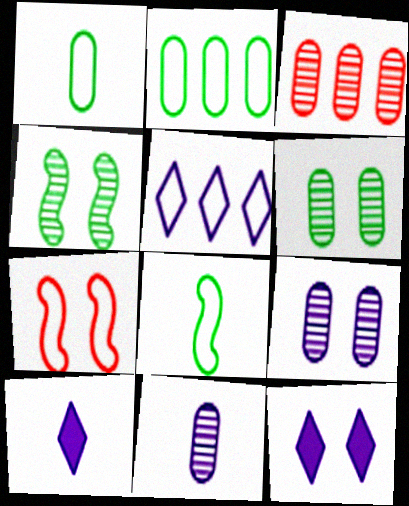[[1, 5, 7], 
[3, 6, 11], 
[3, 8, 12], 
[6, 7, 12]]